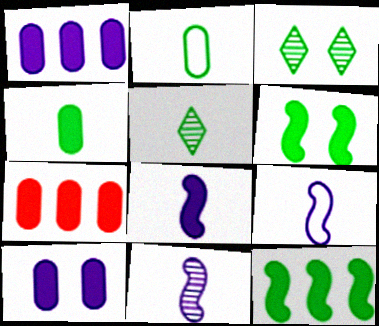[[2, 3, 12], 
[3, 7, 9], 
[4, 7, 10], 
[8, 9, 11]]